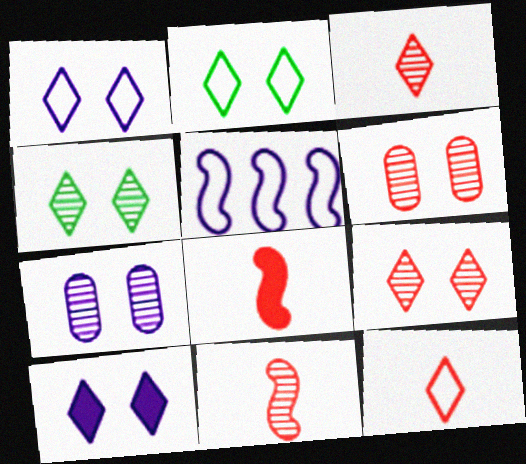[[2, 9, 10]]